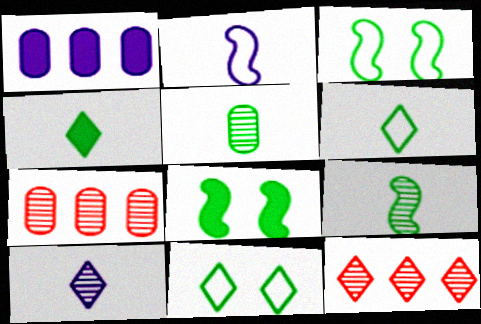[]